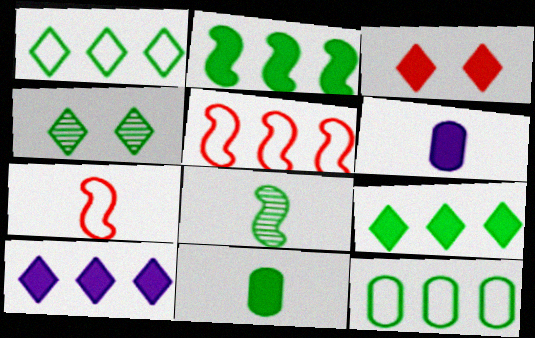[[2, 3, 6], 
[4, 5, 6]]